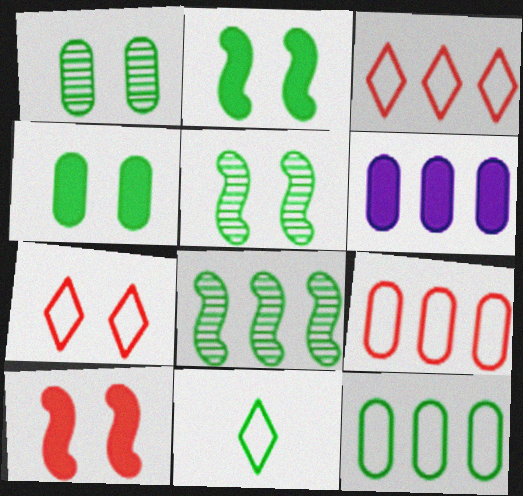[[3, 6, 8], 
[4, 8, 11]]